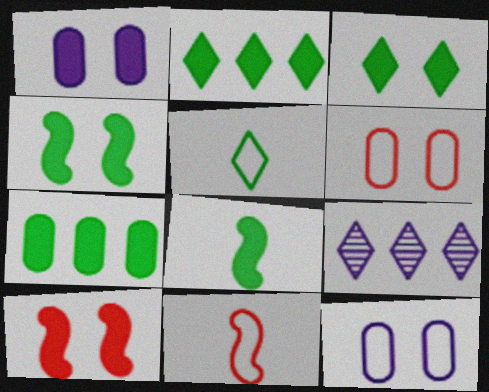[[1, 3, 10], 
[3, 7, 8], 
[6, 8, 9]]